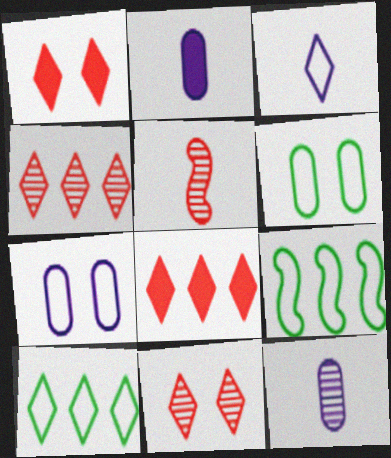[[1, 9, 12], 
[2, 9, 11]]